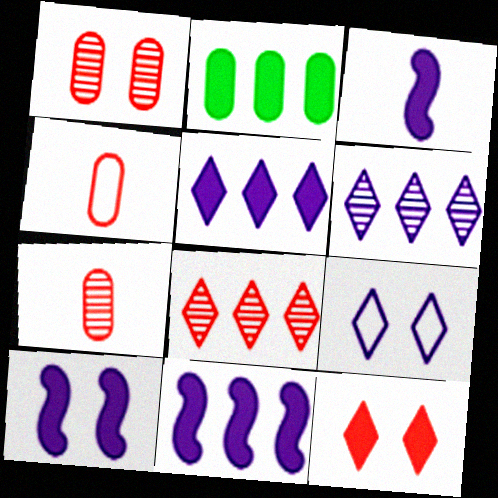[[2, 3, 12], 
[3, 10, 11]]